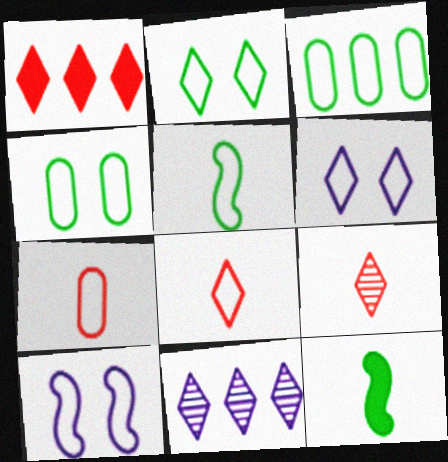[[2, 3, 5], 
[3, 8, 10]]